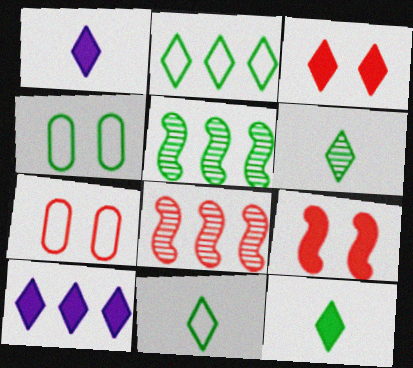[[1, 4, 8], 
[1, 5, 7], 
[3, 10, 12], 
[4, 5, 12], 
[6, 11, 12]]